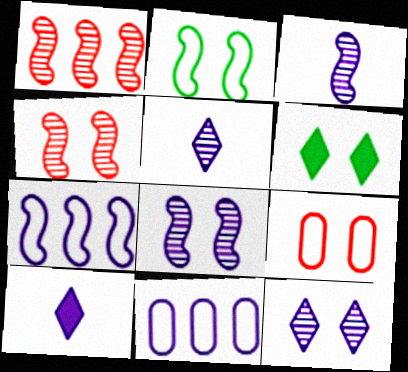[[6, 8, 9], 
[8, 10, 11]]